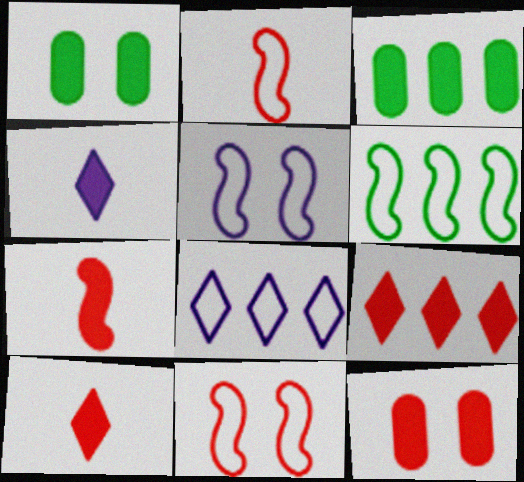[[2, 5, 6], 
[7, 9, 12]]